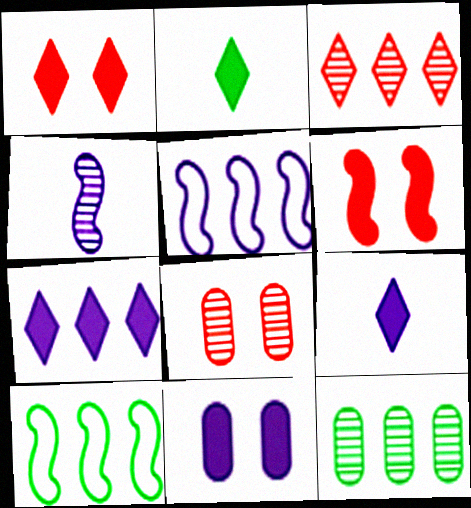[[1, 2, 7], 
[2, 5, 8], 
[4, 6, 10], 
[8, 9, 10]]